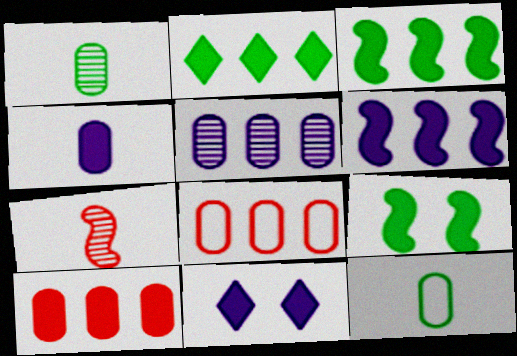[[2, 6, 10], 
[4, 6, 11]]